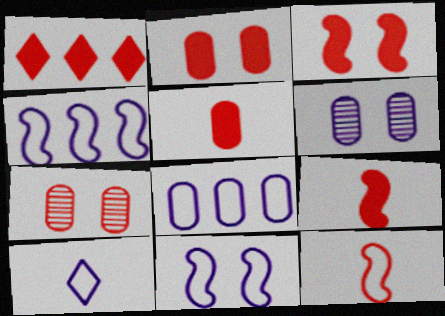[[1, 2, 9], 
[1, 3, 5], 
[1, 7, 12], 
[8, 10, 11]]